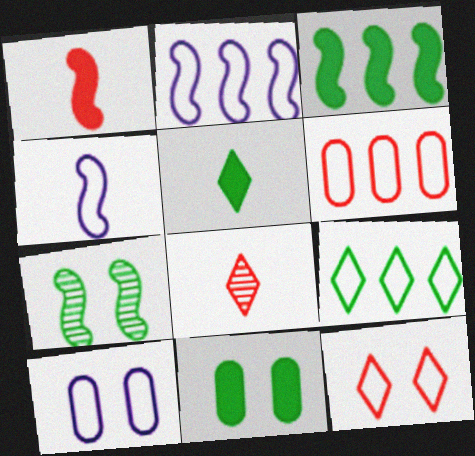[[1, 2, 7], 
[2, 6, 9], 
[2, 8, 11], 
[3, 5, 11], 
[3, 8, 10]]